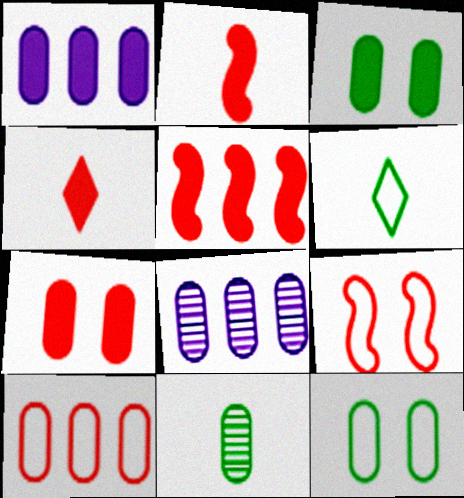[[4, 5, 7]]